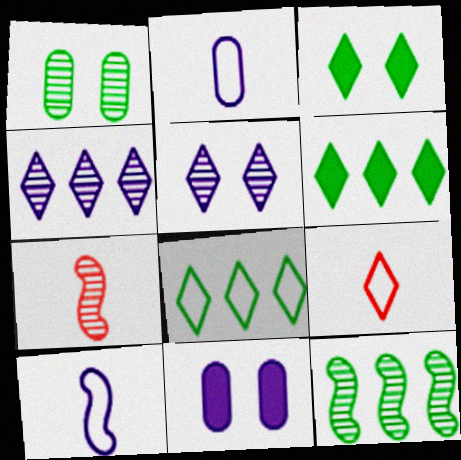[[1, 4, 7], 
[3, 4, 9], 
[4, 10, 11], 
[5, 6, 9], 
[7, 8, 11], 
[9, 11, 12]]